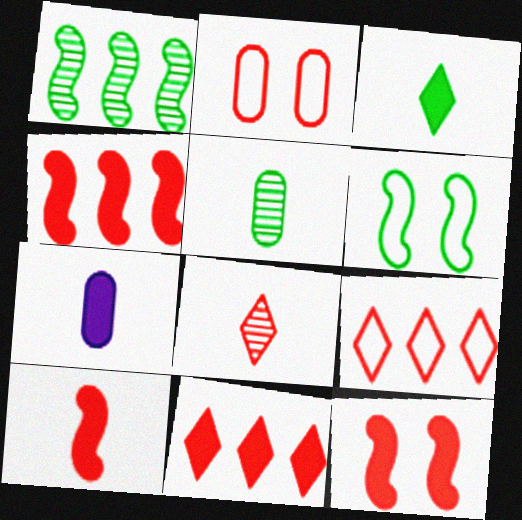[[2, 4, 8], 
[3, 7, 10], 
[4, 10, 12]]